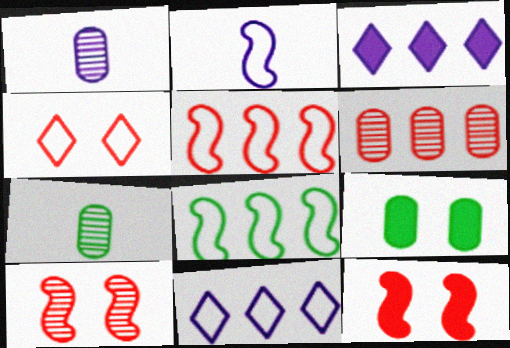[[3, 6, 8], 
[7, 11, 12]]